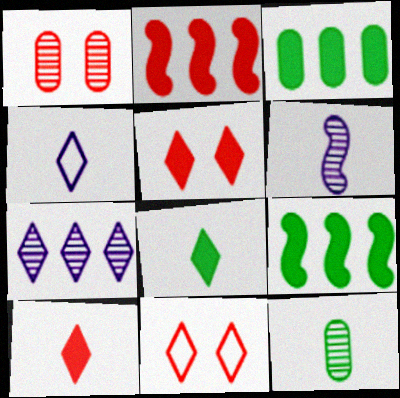[[1, 4, 9], 
[3, 6, 11], 
[7, 8, 11]]